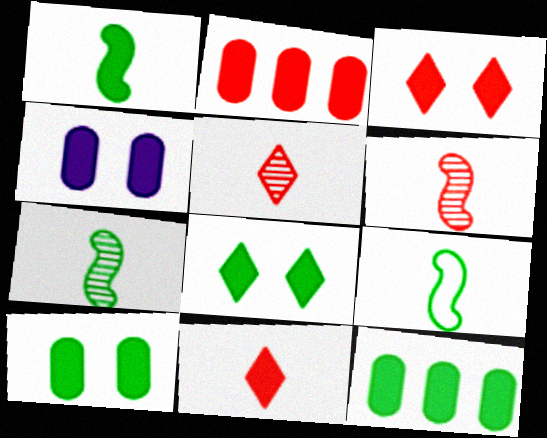[[1, 7, 9], 
[1, 8, 12]]